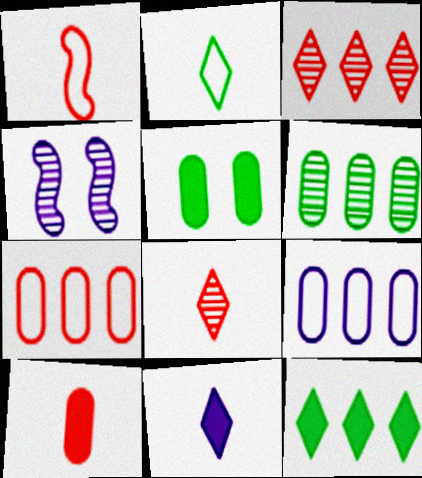[[1, 8, 10], 
[2, 8, 11], 
[4, 6, 8], 
[4, 9, 11]]